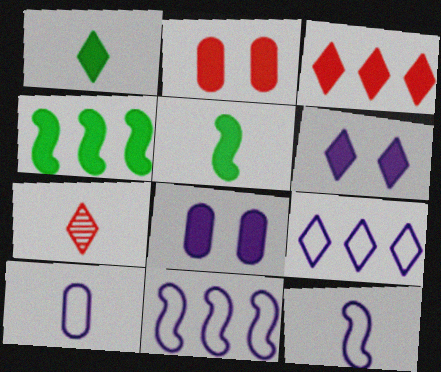[[1, 3, 6], 
[3, 5, 8], 
[5, 7, 10]]